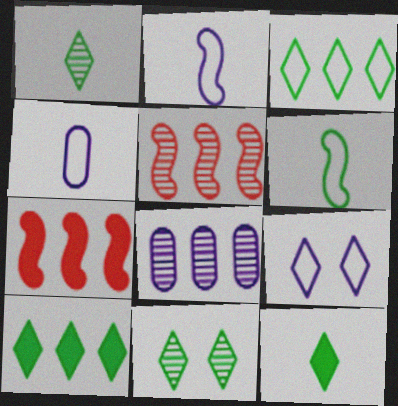[[3, 7, 8], 
[3, 11, 12], 
[4, 7, 11]]